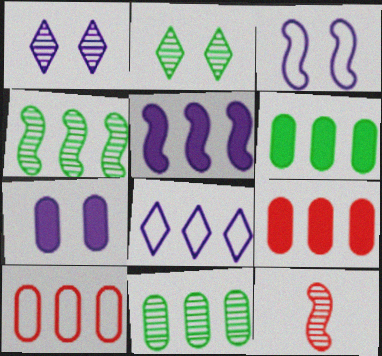[[1, 3, 7], 
[1, 11, 12], 
[4, 8, 9]]